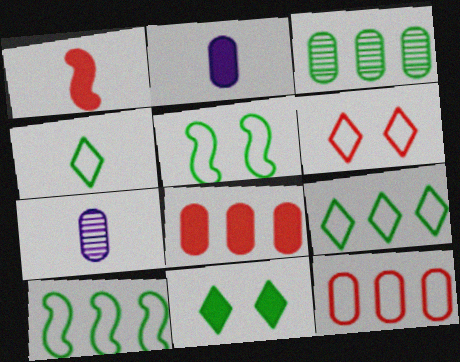[[1, 4, 7]]